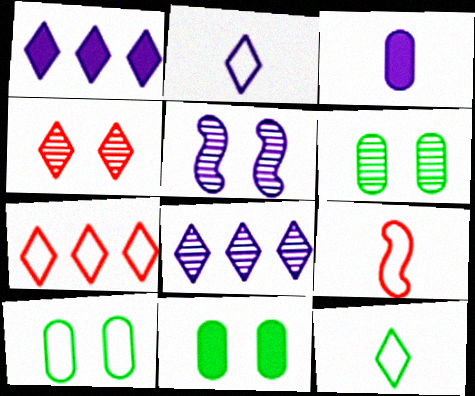[[1, 4, 12], 
[1, 6, 9], 
[4, 5, 6], 
[6, 10, 11], 
[8, 9, 11]]